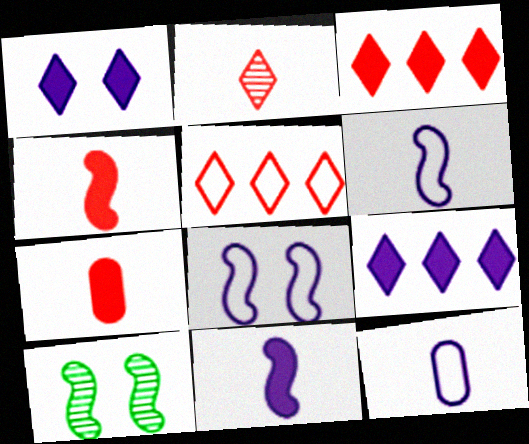[[3, 10, 12]]